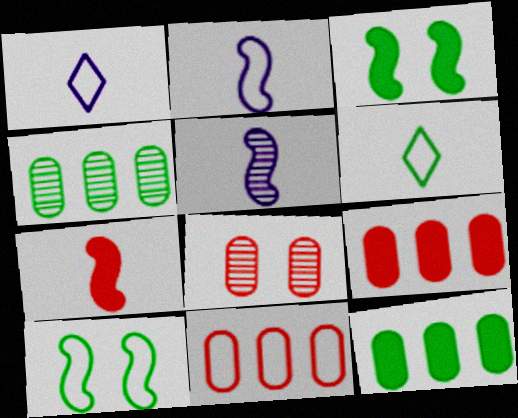[[1, 10, 11], 
[3, 4, 6]]